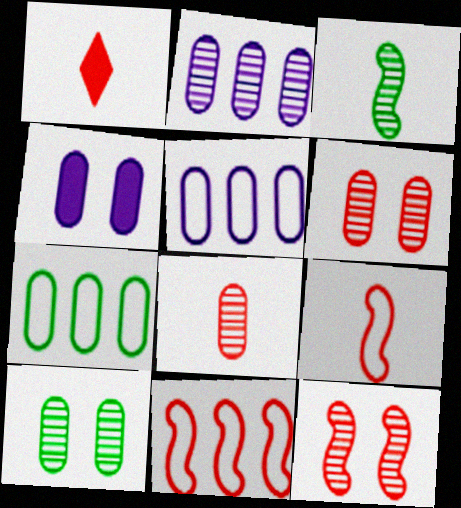[[1, 6, 11], 
[1, 8, 9], 
[2, 8, 10], 
[4, 7, 8]]